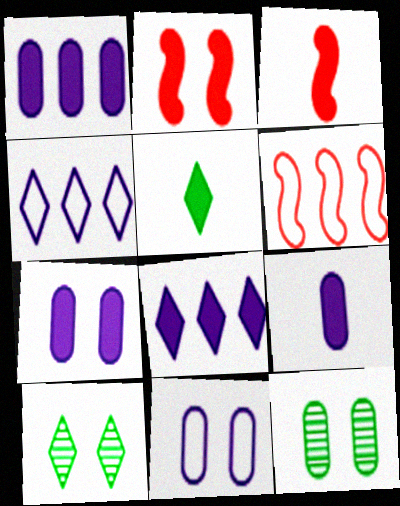[[1, 2, 5], 
[1, 7, 9], 
[2, 10, 11], 
[3, 4, 12], 
[3, 5, 9], 
[6, 9, 10]]